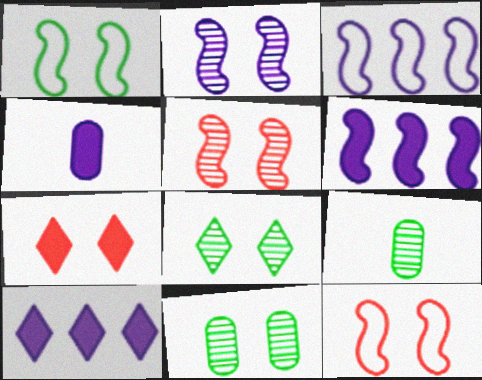[[3, 7, 9], 
[9, 10, 12]]